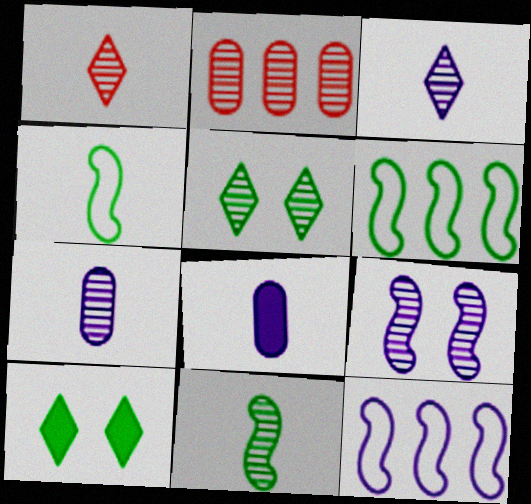[[1, 4, 8], 
[1, 7, 11]]